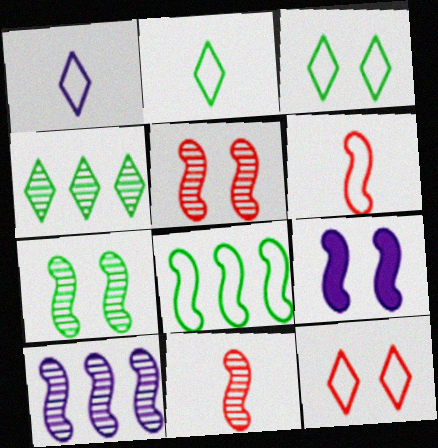[[7, 10, 11], 
[8, 9, 11]]